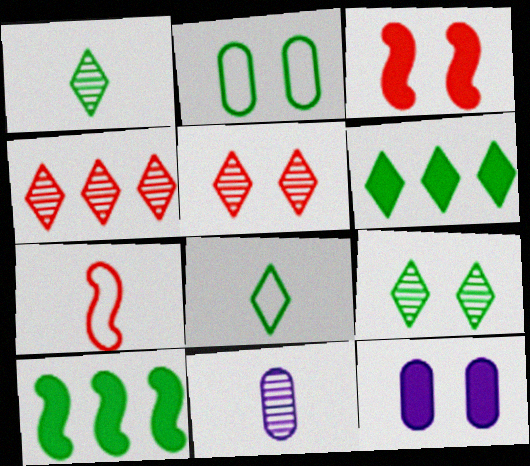[[1, 2, 10], 
[6, 8, 9]]